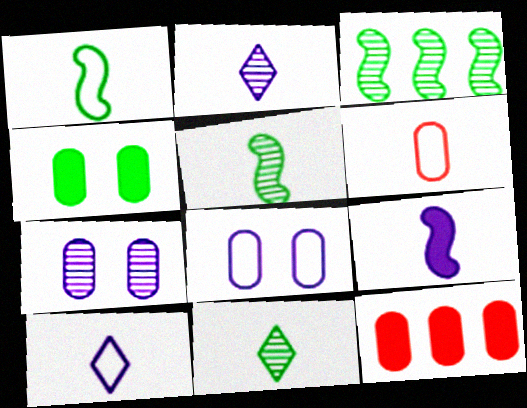[[1, 6, 10], 
[6, 9, 11]]